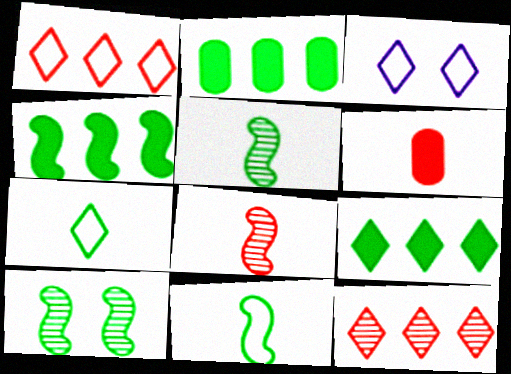[[1, 3, 7], 
[2, 3, 8], 
[2, 4, 9], 
[2, 7, 10], 
[4, 10, 11]]